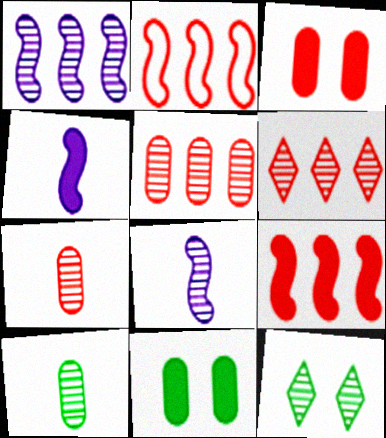[[1, 7, 12], 
[5, 8, 12]]